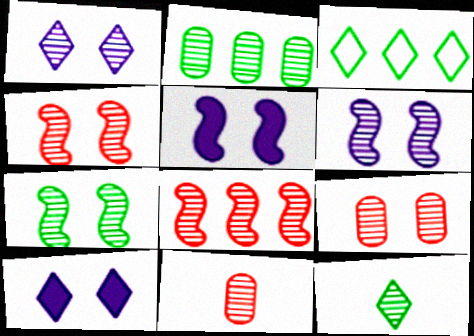[[1, 7, 9], 
[2, 7, 12], 
[3, 5, 11], 
[4, 6, 7]]